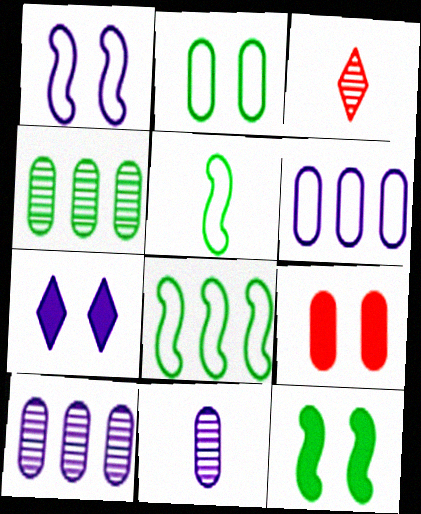[[3, 6, 12], 
[7, 9, 12]]